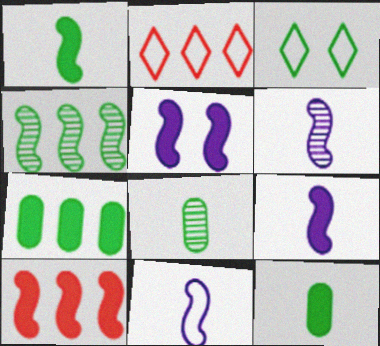[[1, 5, 10], 
[2, 5, 8], 
[3, 4, 12], 
[6, 9, 11]]